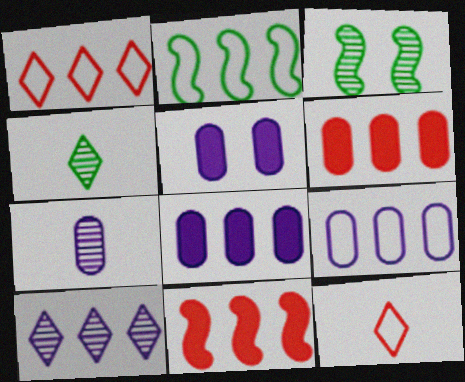[[1, 2, 9], 
[2, 6, 10], 
[3, 8, 12], 
[5, 7, 9]]